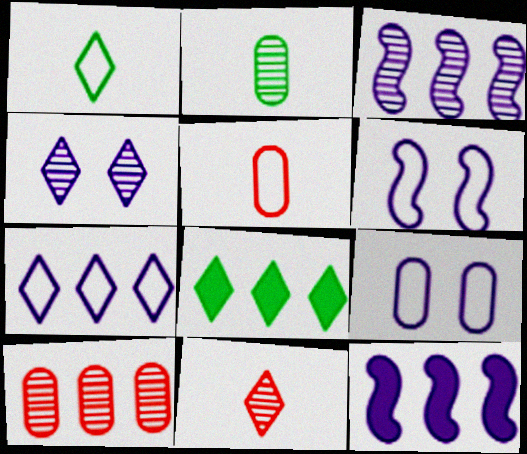[]